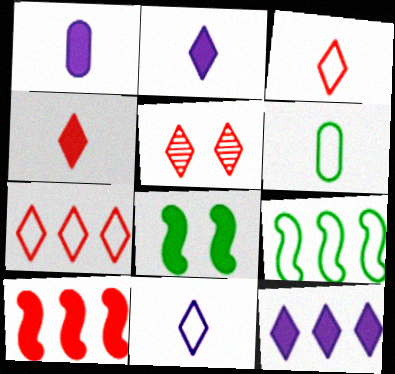[[1, 5, 9], 
[4, 5, 7]]